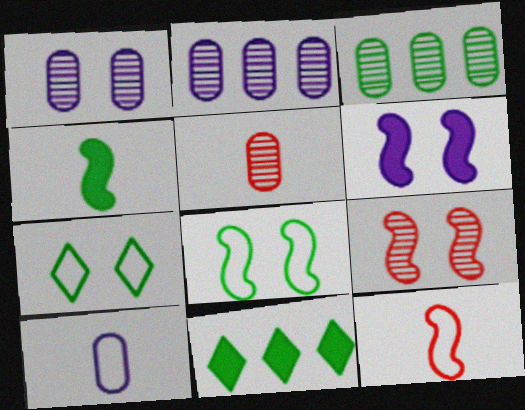[[1, 3, 5], 
[1, 11, 12], 
[3, 4, 7], 
[6, 8, 9], 
[9, 10, 11]]